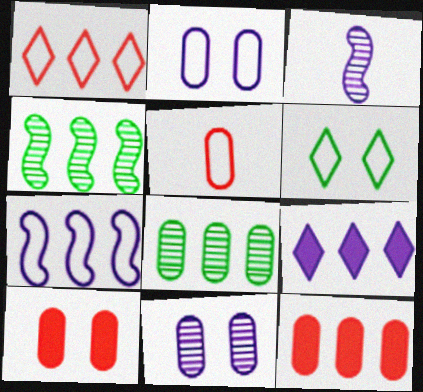[[2, 3, 9], 
[3, 6, 12], 
[5, 6, 7]]